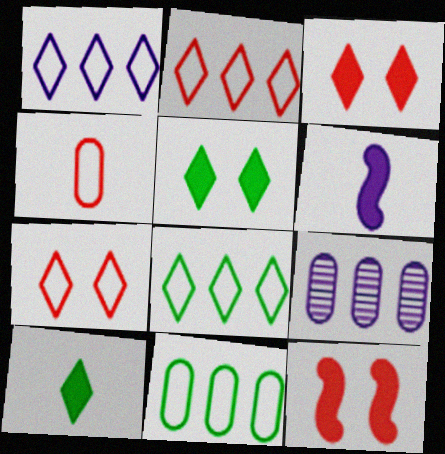[[1, 2, 8]]